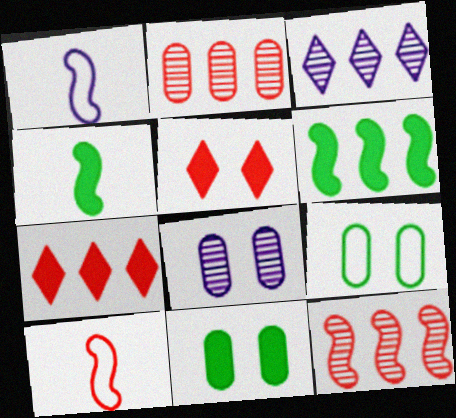[[2, 5, 10], 
[3, 10, 11]]